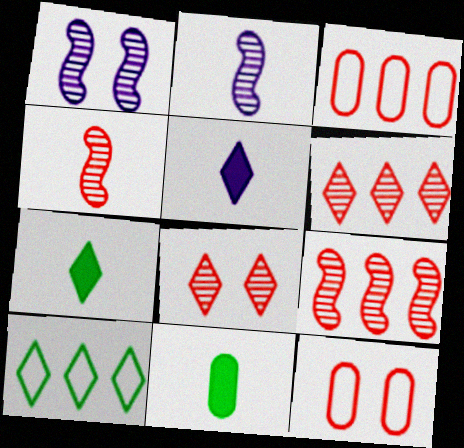[[1, 3, 7], 
[5, 8, 10]]